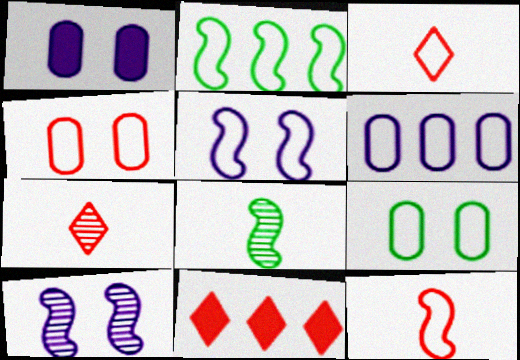[[1, 2, 7], 
[2, 5, 12]]